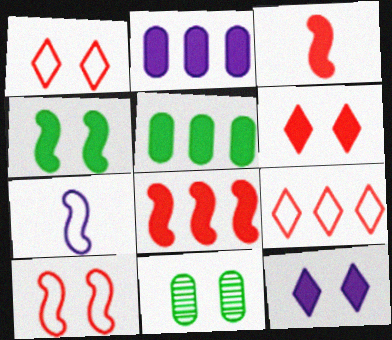[[3, 5, 12], 
[10, 11, 12]]